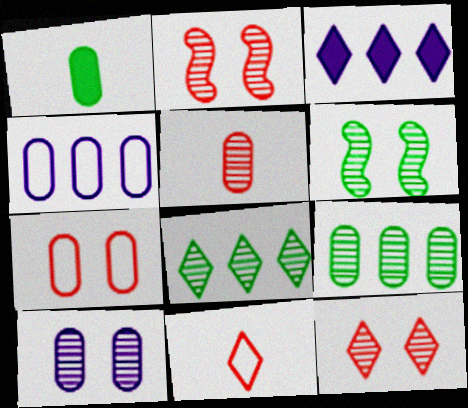[[5, 9, 10], 
[6, 10, 12]]